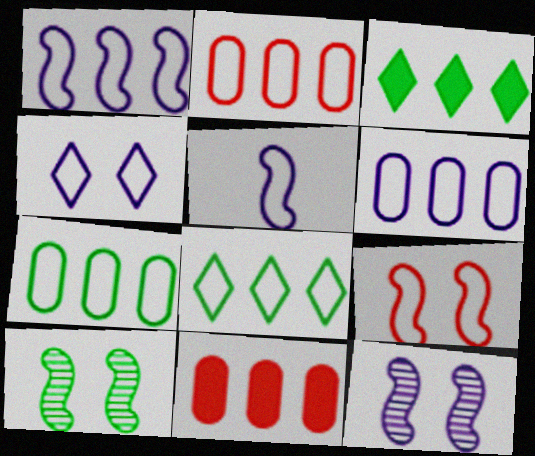[[1, 2, 8], 
[2, 6, 7], 
[4, 5, 6]]